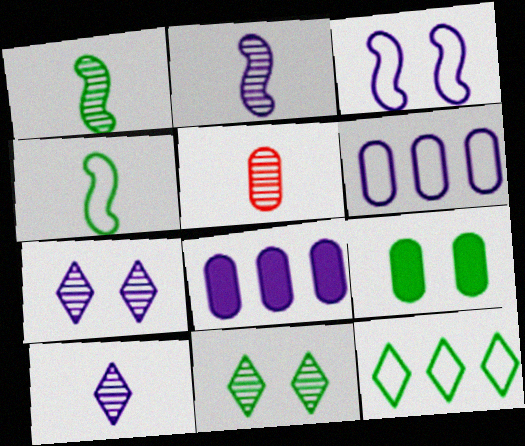[[1, 5, 10], 
[1, 9, 12], 
[3, 8, 10], 
[5, 6, 9]]